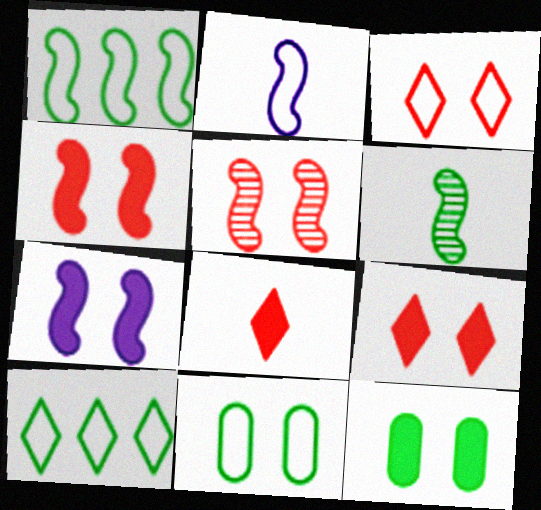[[6, 10, 12], 
[7, 9, 12]]